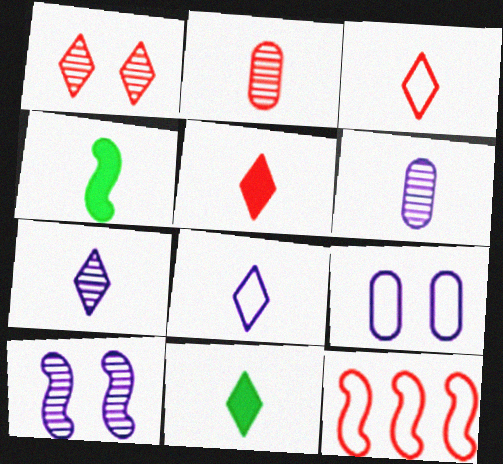[[2, 4, 8], 
[3, 4, 6], 
[3, 7, 11], 
[4, 10, 12]]